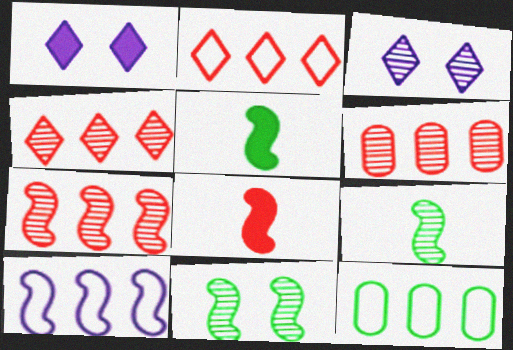[[2, 10, 12], 
[3, 6, 9], 
[3, 8, 12], 
[4, 6, 7], 
[8, 10, 11]]